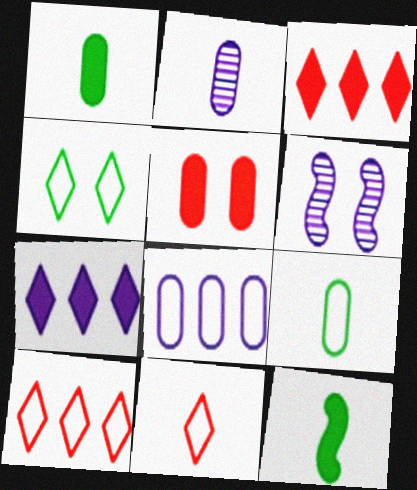[[1, 6, 10], 
[2, 11, 12], 
[3, 6, 9], 
[4, 5, 6], 
[5, 7, 12]]